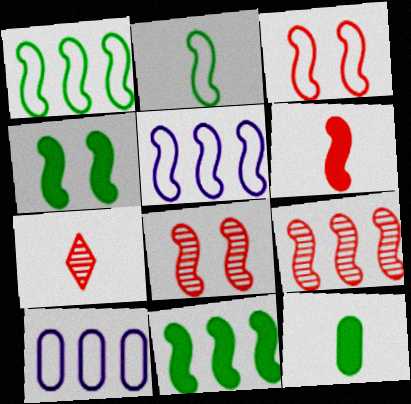[[2, 3, 5], 
[3, 6, 9], 
[4, 7, 10], 
[5, 9, 11]]